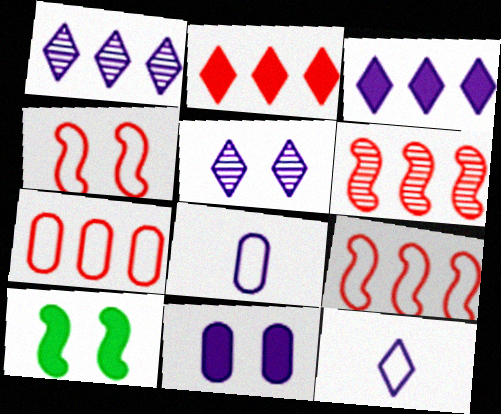[[2, 6, 7], 
[3, 5, 12]]